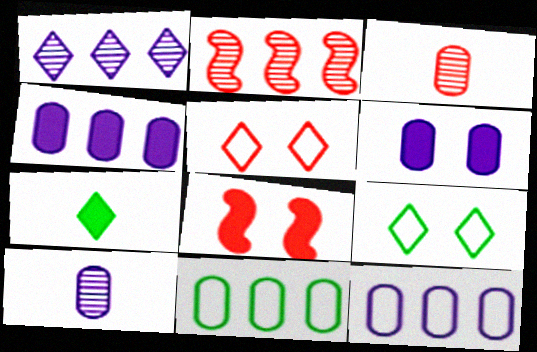[[1, 5, 7], 
[3, 6, 11], 
[4, 7, 8], 
[6, 10, 12]]